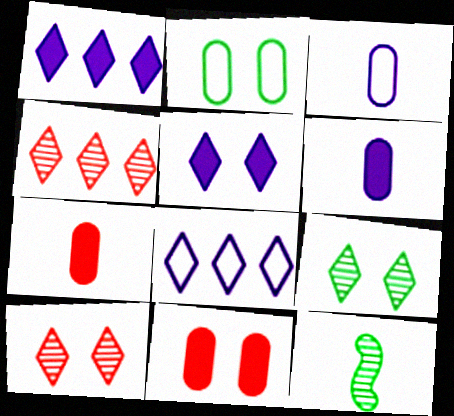[[8, 11, 12]]